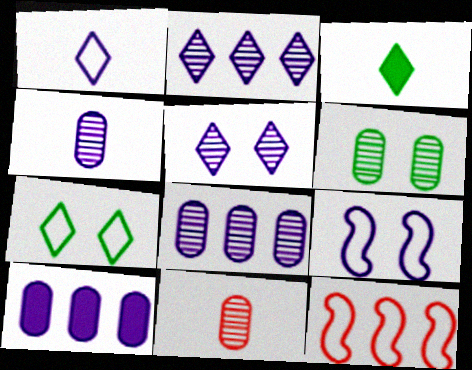[[6, 8, 11]]